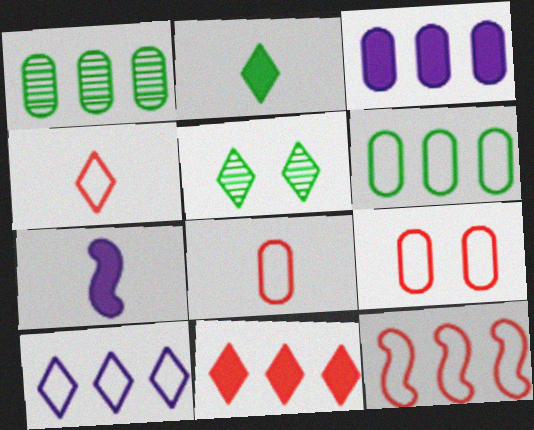[[4, 9, 12], 
[6, 10, 12]]